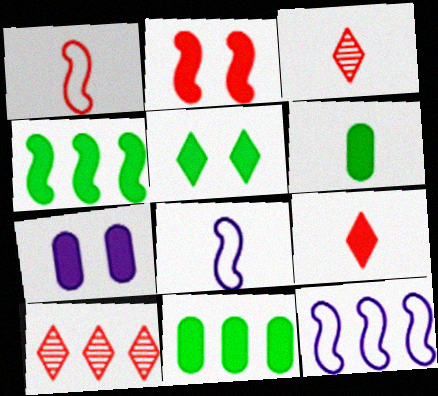[[2, 5, 7], 
[3, 6, 8], 
[4, 5, 6], 
[4, 7, 9], 
[10, 11, 12]]